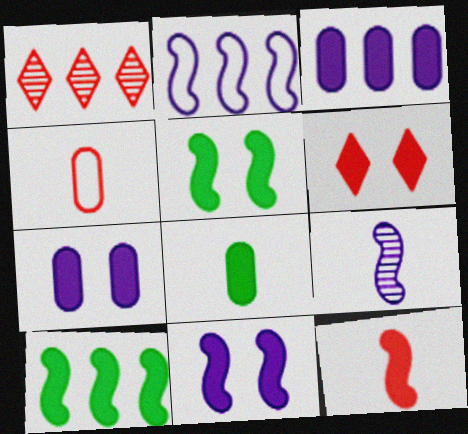[[2, 9, 11], 
[5, 6, 7], 
[10, 11, 12]]